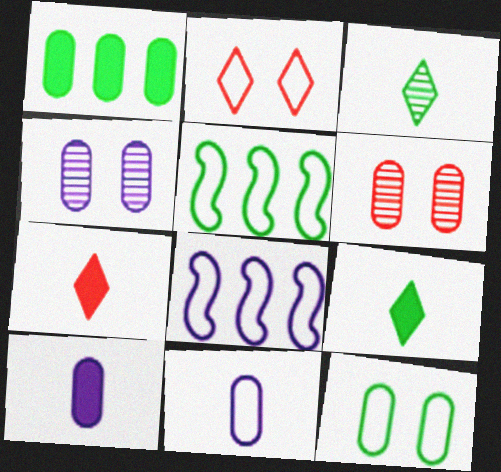[[1, 6, 11], 
[2, 5, 11], 
[4, 5, 7], 
[6, 8, 9]]